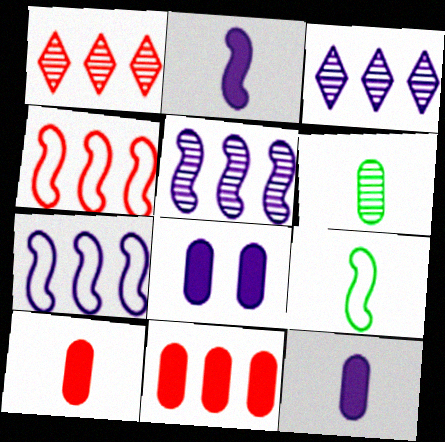[[1, 4, 11], 
[1, 8, 9]]